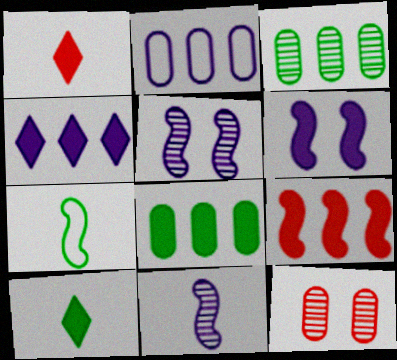[[1, 6, 8], 
[4, 7, 12], 
[4, 8, 9], 
[5, 7, 9]]